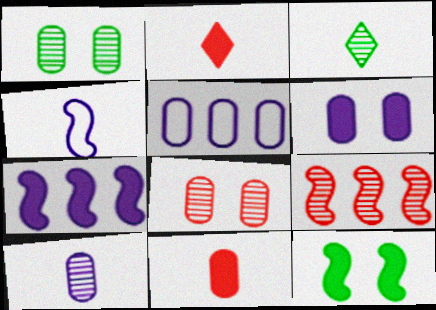[[1, 5, 11], 
[3, 4, 11], 
[4, 9, 12], 
[5, 6, 10]]